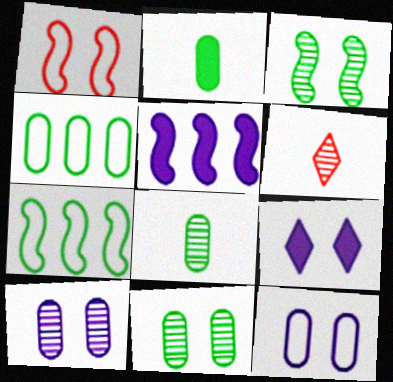[[1, 9, 11], 
[2, 4, 11]]